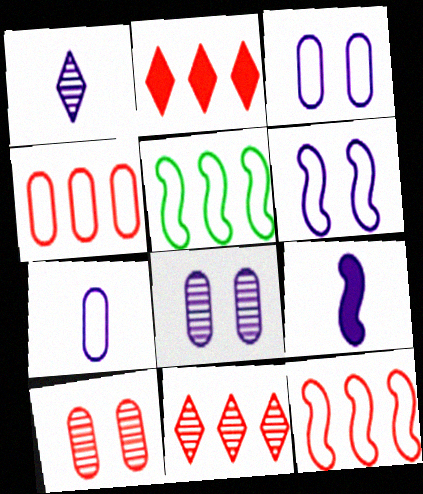[[1, 7, 9]]